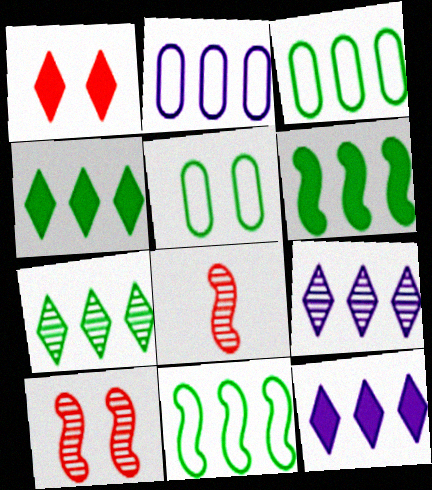[[3, 6, 7], 
[5, 8, 12]]